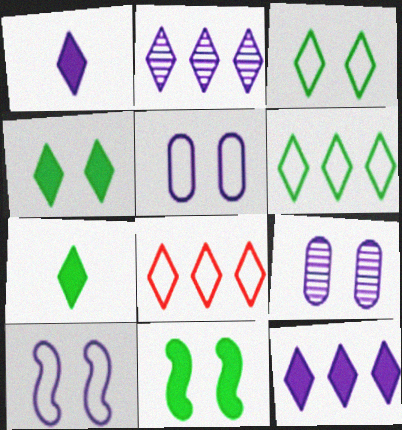[]